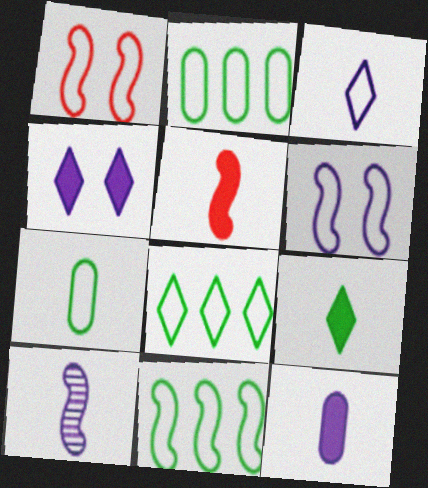[[1, 2, 3], 
[2, 8, 11], 
[3, 10, 12], 
[5, 9, 12]]